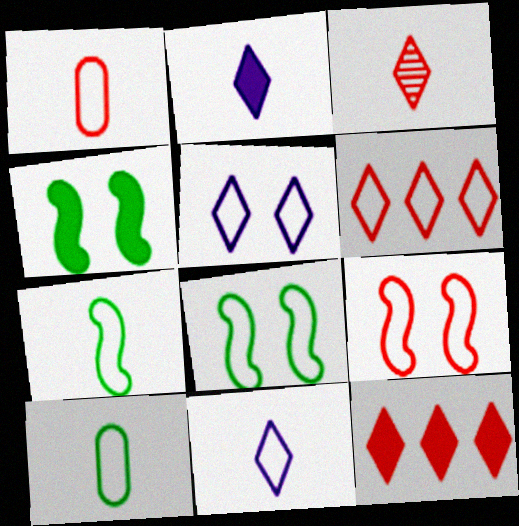[[1, 6, 9], 
[1, 7, 11]]